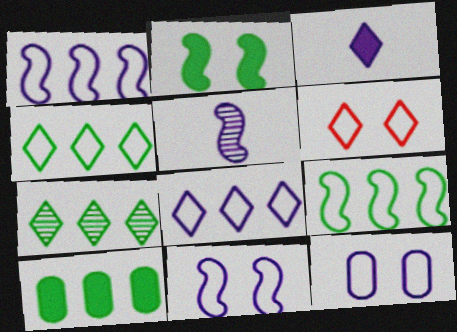[[3, 6, 7], 
[5, 6, 10], 
[7, 9, 10]]